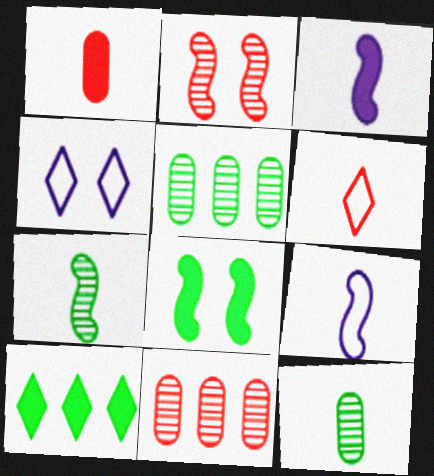[[3, 6, 12]]